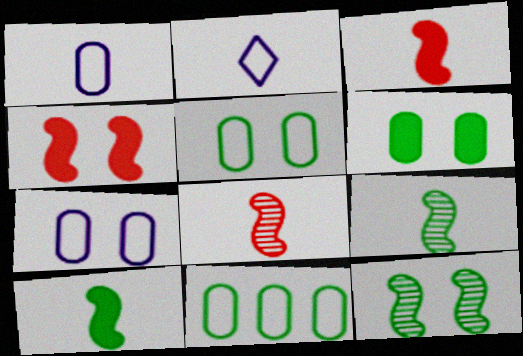[]